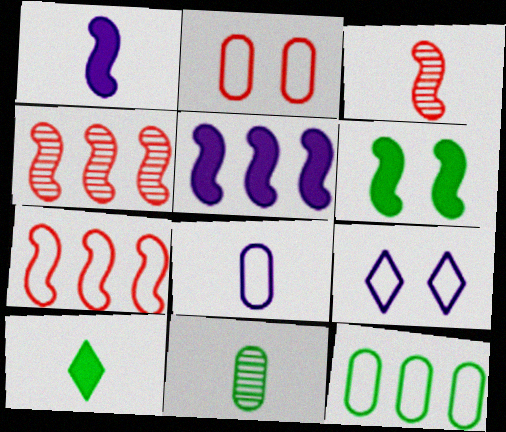[[2, 8, 12], 
[3, 8, 10]]